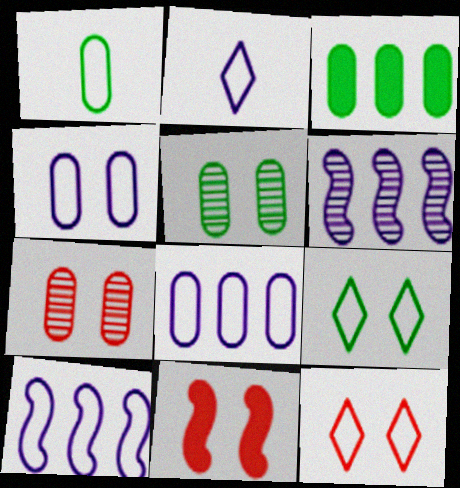[[1, 3, 5], 
[1, 10, 12], 
[2, 4, 10], 
[7, 11, 12]]